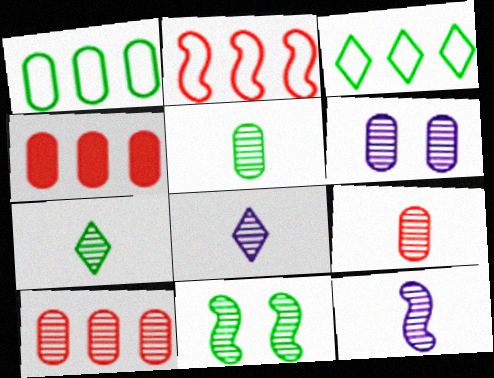[[5, 6, 10], 
[7, 9, 12], 
[8, 10, 11]]